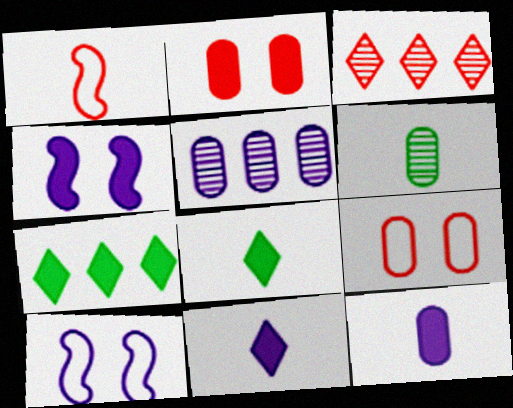[[1, 2, 3], 
[1, 6, 11], 
[5, 10, 11]]